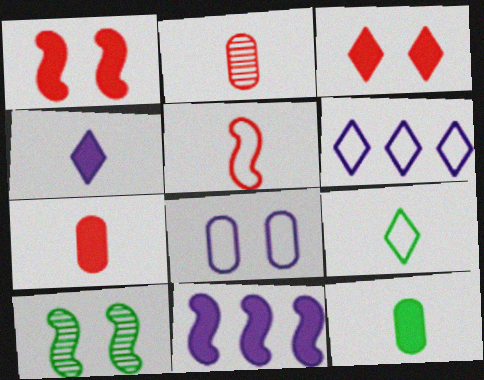[[3, 8, 10], 
[3, 11, 12], 
[5, 10, 11], 
[6, 7, 10]]